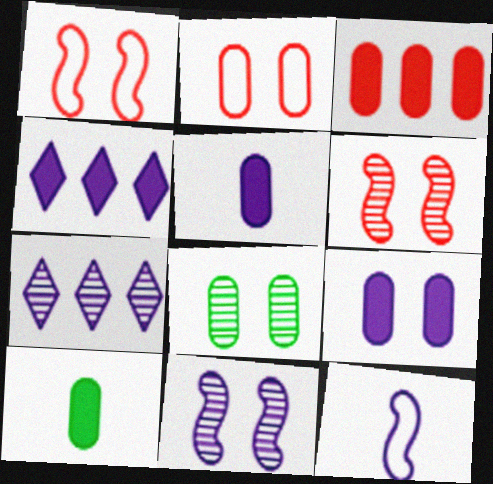[[1, 7, 10], 
[2, 8, 9], 
[3, 9, 10], 
[7, 9, 12]]